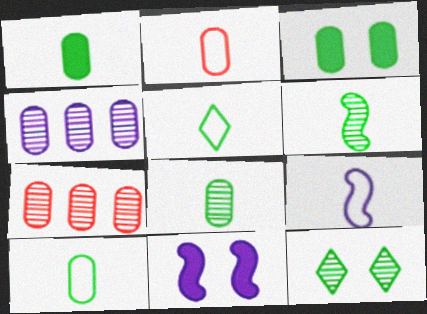[[1, 5, 6], 
[1, 8, 10], 
[2, 3, 4], 
[2, 5, 9], 
[5, 7, 11]]